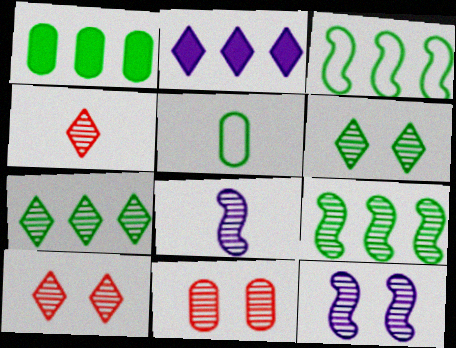[[1, 3, 7], 
[6, 11, 12], 
[7, 8, 11]]